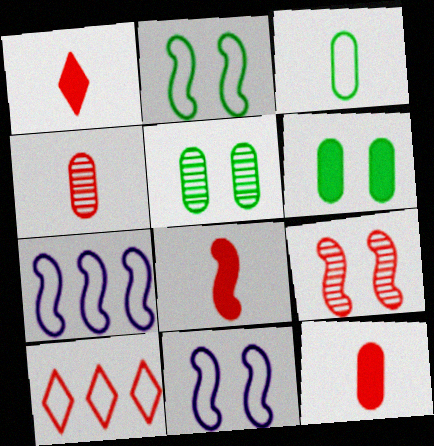[[1, 5, 7], 
[1, 8, 12], 
[3, 10, 11], 
[9, 10, 12]]